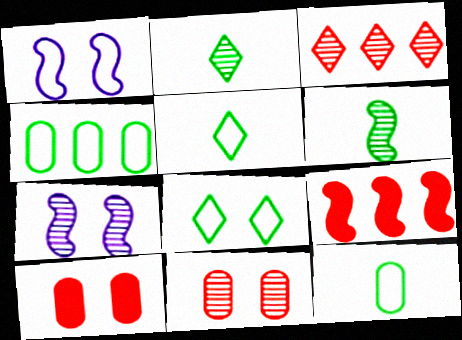[[1, 6, 9], 
[7, 8, 10]]